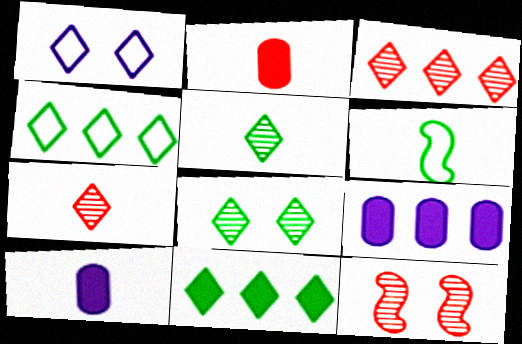[[1, 7, 11], 
[4, 10, 12], 
[6, 7, 10]]